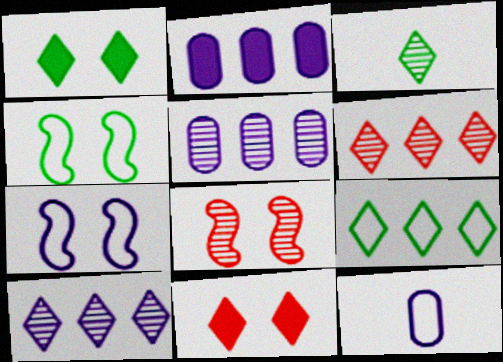[[1, 3, 9], 
[3, 5, 8]]